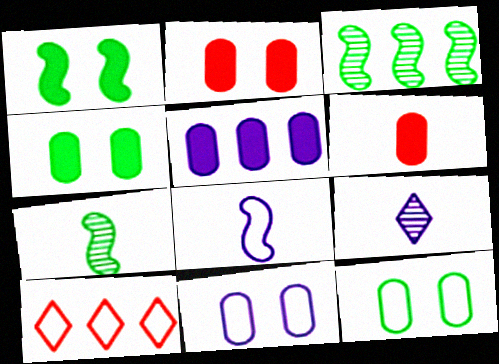[[3, 5, 10], 
[4, 5, 6], 
[8, 10, 12]]